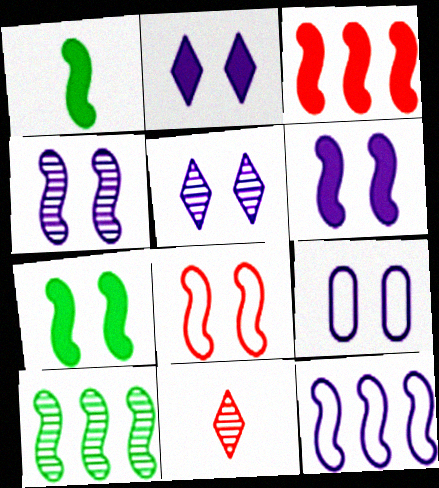[[1, 3, 6], 
[2, 4, 9], 
[3, 10, 12], 
[4, 7, 8], 
[5, 6, 9]]